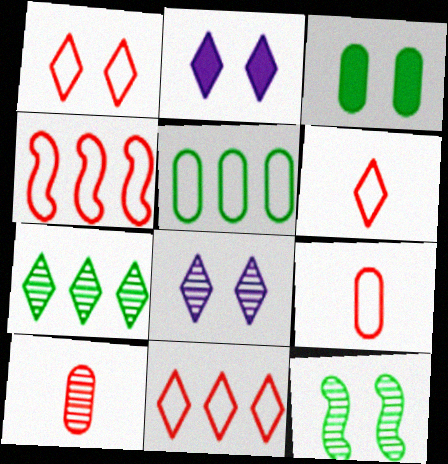[[1, 4, 9], 
[1, 6, 11], 
[2, 6, 7]]